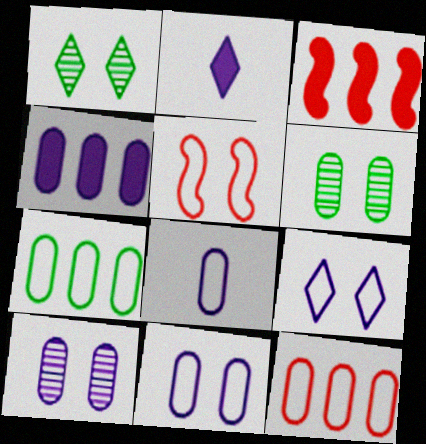[[1, 3, 8], 
[4, 8, 10]]